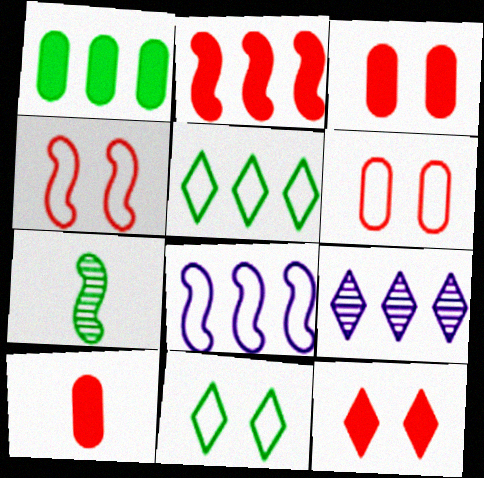[[1, 7, 11], 
[2, 10, 12]]